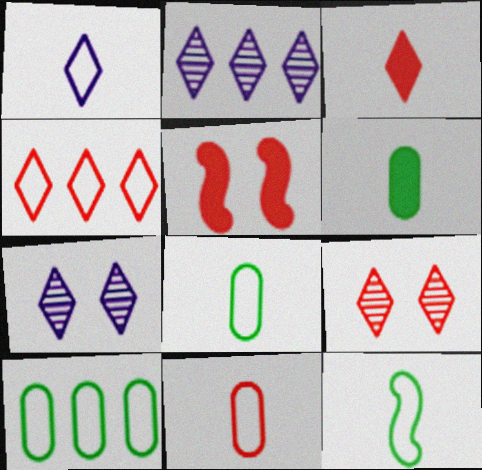[[1, 11, 12], 
[2, 5, 8], 
[3, 4, 9]]